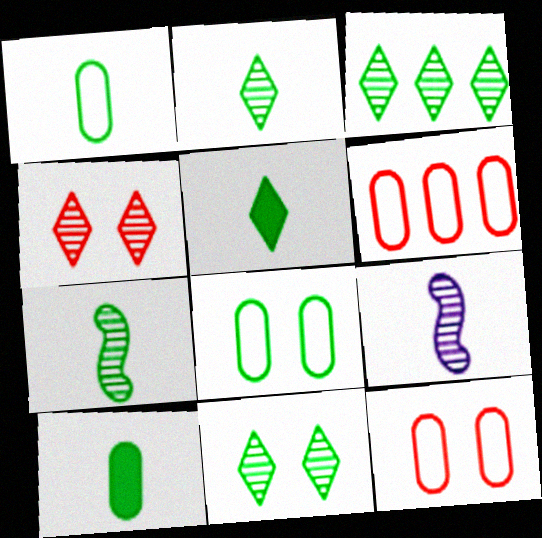[[1, 5, 7], 
[2, 3, 11]]